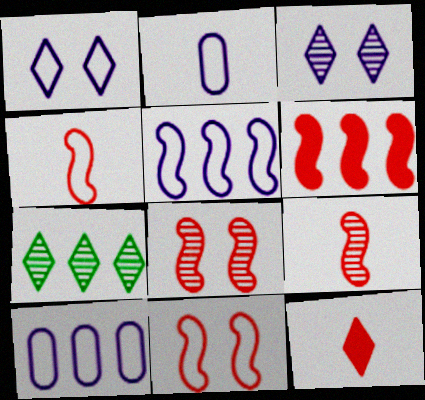[[1, 2, 5], 
[1, 7, 12], 
[4, 6, 8], 
[6, 7, 10], 
[6, 9, 11]]